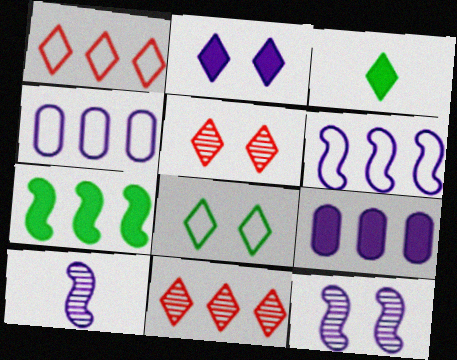[[2, 4, 10], 
[2, 5, 8], 
[4, 7, 11]]